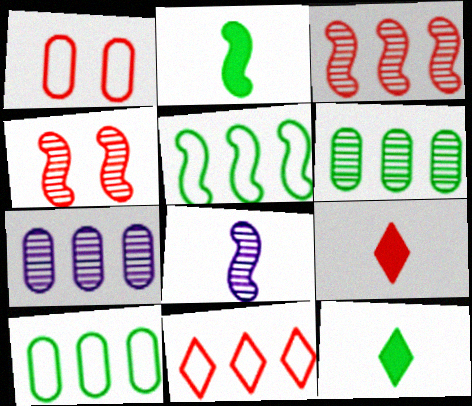[[1, 3, 9]]